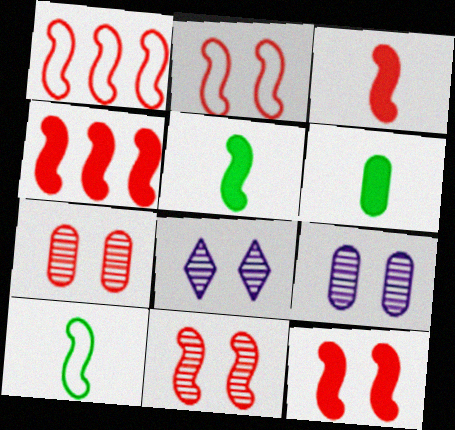[[1, 3, 11], 
[1, 6, 8], 
[2, 11, 12], 
[3, 4, 12]]